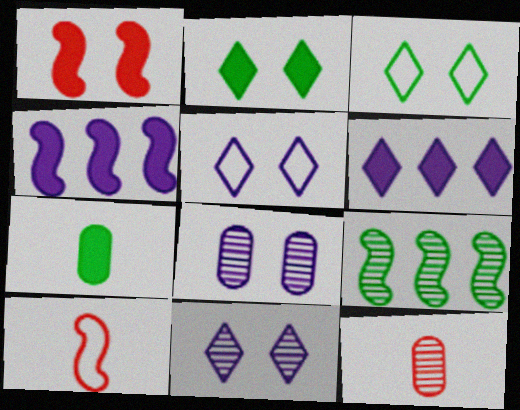[[1, 3, 8], 
[1, 6, 7], 
[3, 4, 12], 
[3, 7, 9], 
[9, 11, 12]]